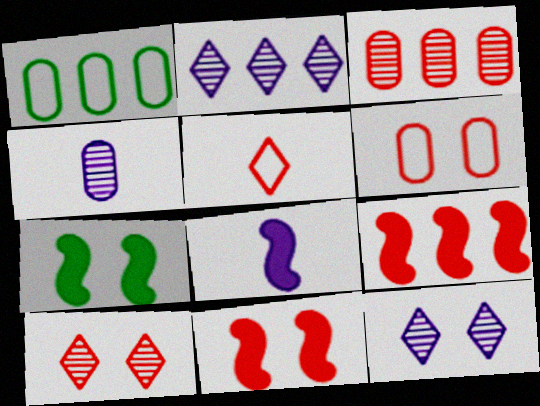[[1, 2, 9], 
[1, 8, 10], 
[3, 5, 11], 
[6, 7, 12], 
[6, 10, 11], 
[7, 8, 9]]